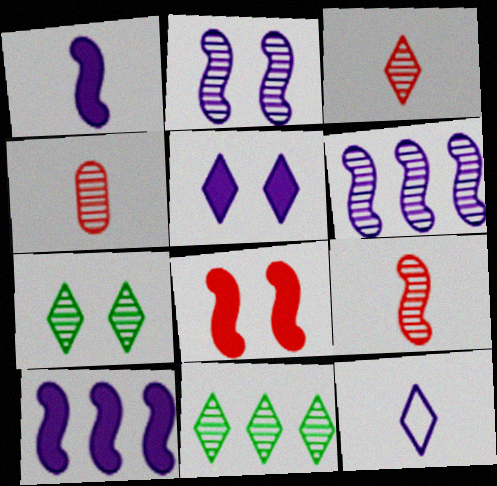[[2, 4, 11], 
[3, 4, 9], 
[4, 6, 7]]